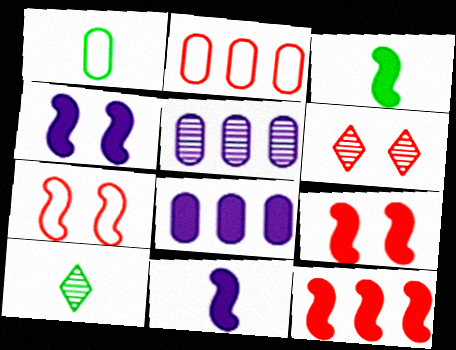[[1, 3, 10], 
[2, 4, 10], 
[3, 4, 12], 
[7, 8, 10]]